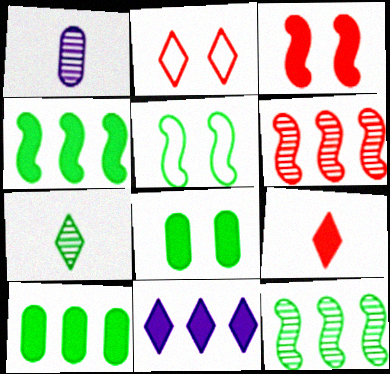[[1, 2, 4], 
[2, 7, 11], 
[5, 7, 10]]